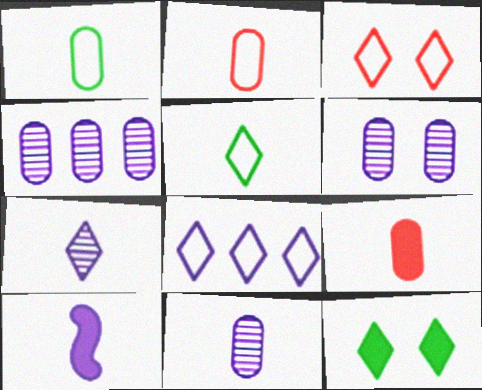[[1, 9, 11], 
[3, 5, 8], 
[4, 6, 11], 
[6, 8, 10]]